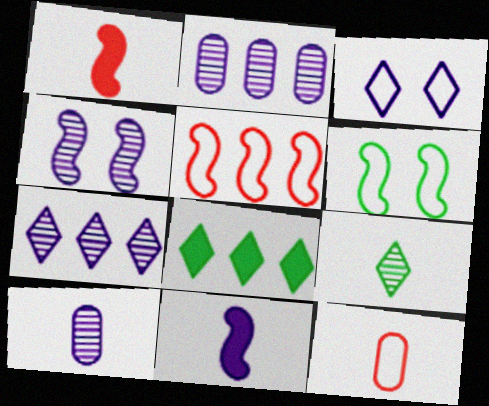[[2, 3, 11], 
[2, 5, 8], 
[4, 7, 10], 
[4, 8, 12], 
[9, 11, 12]]